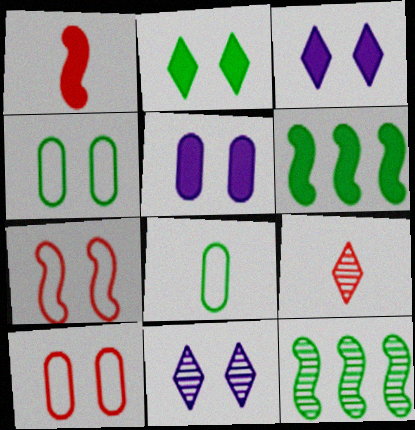[[2, 8, 12]]